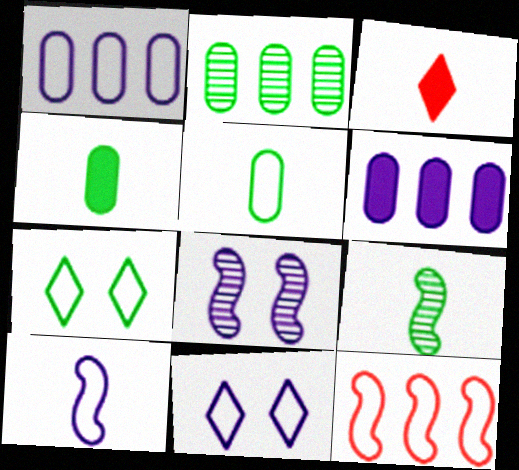[[1, 10, 11], 
[5, 11, 12]]